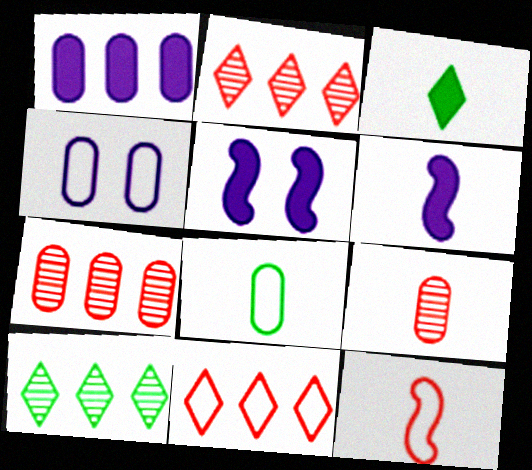[[2, 5, 8]]